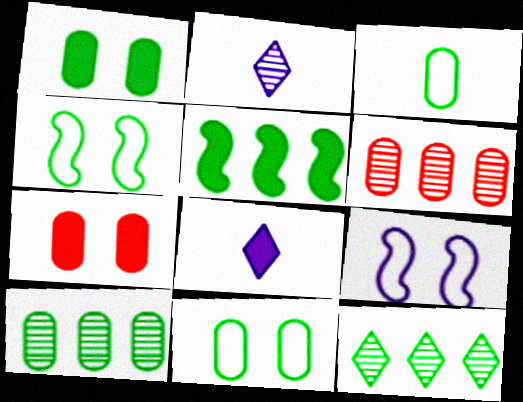[[1, 3, 10], 
[4, 6, 8], 
[5, 7, 8]]